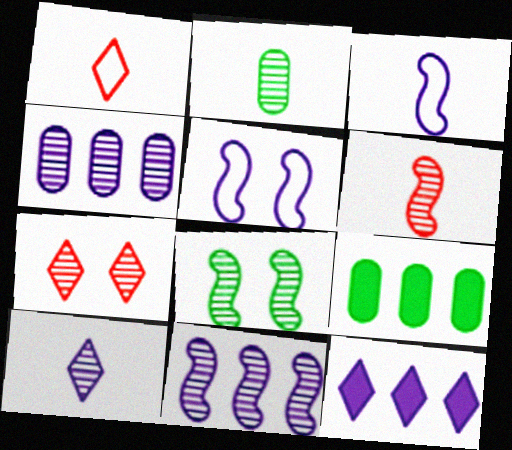[[2, 6, 10], 
[2, 7, 11], 
[3, 7, 9], 
[6, 8, 11]]